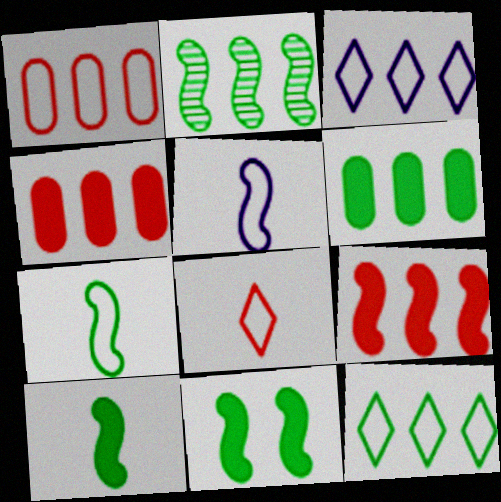[[2, 3, 4], 
[2, 6, 12], 
[2, 7, 11]]